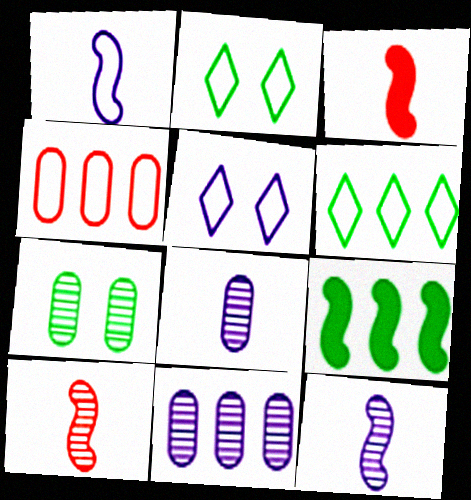[[1, 2, 4], 
[2, 3, 11]]